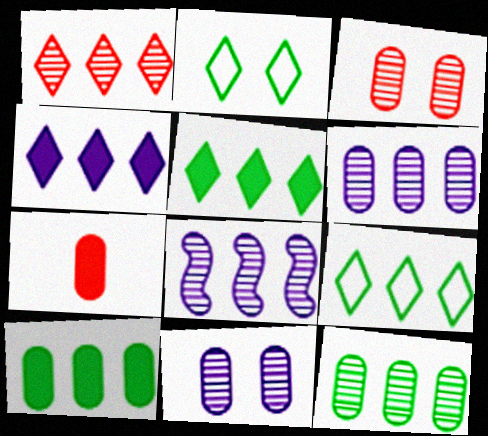[[1, 4, 9], 
[1, 8, 12], 
[2, 7, 8]]